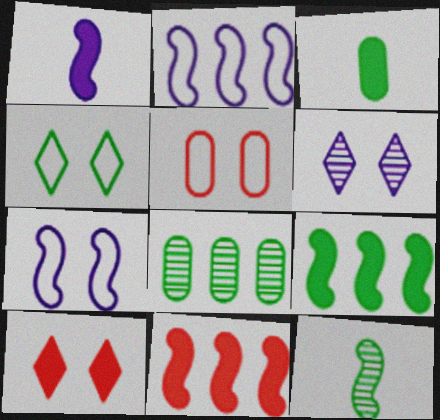[[4, 5, 7], 
[4, 6, 10], 
[7, 11, 12]]